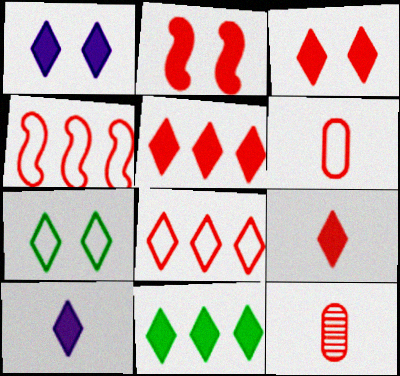[[1, 9, 11], 
[2, 8, 12], 
[3, 4, 12], 
[3, 5, 9], 
[3, 10, 11]]